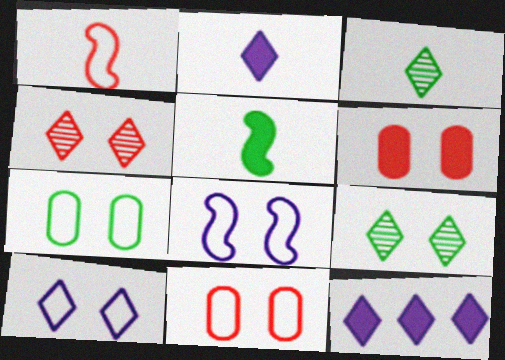[[5, 6, 12], 
[6, 8, 9]]